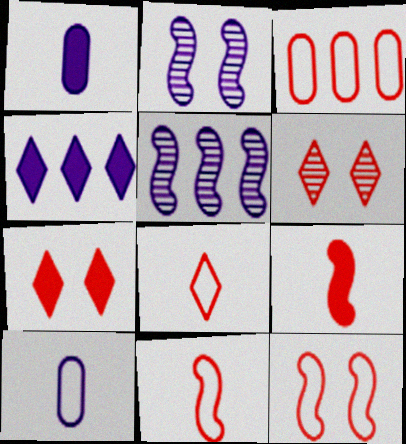[[2, 4, 10], 
[3, 6, 9], 
[3, 8, 12]]